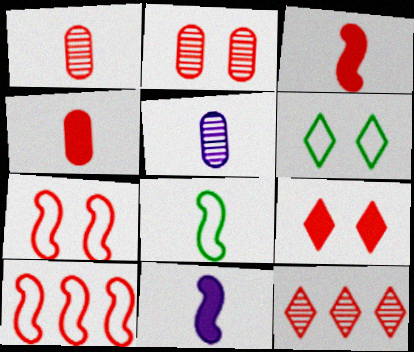[[1, 9, 10], 
[2, 7, 9], 
[4, 7, 12]]